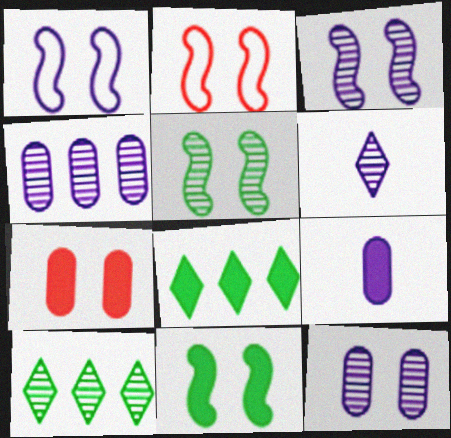[[2, 3, 11], 
[2, 9, 10], 
[3, 4, 6]]